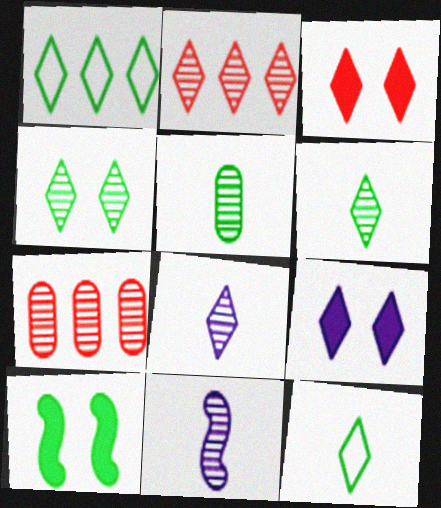[[1, 3, 8], 
[1, 5, 10], 
[2, 4, 8], 
[2, 9, 12], 
[4, 7, 11]]